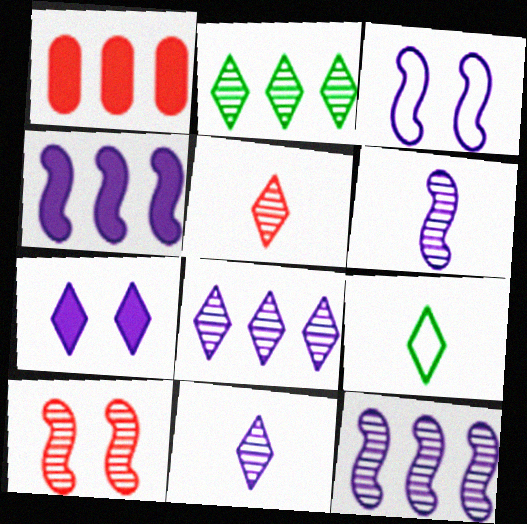[[3, 4, 6]]